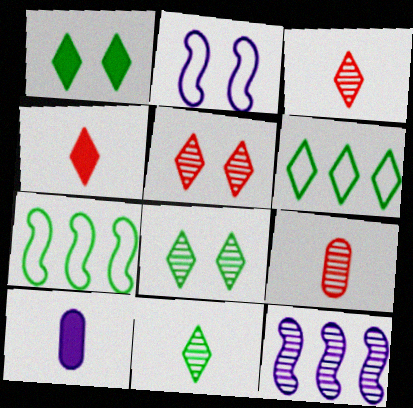[[1, 6, 11], 
[5, 7, 10], 
[8, 9, 12]]